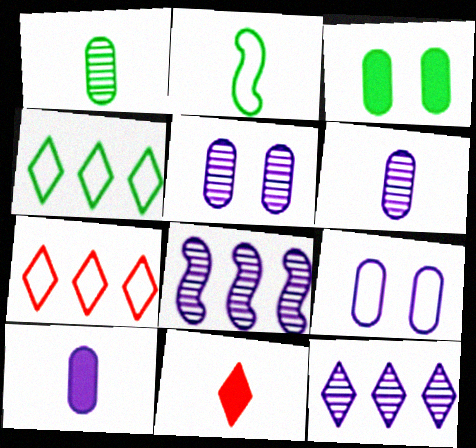[[2, 6, 11], 
[2, 7, 9]]